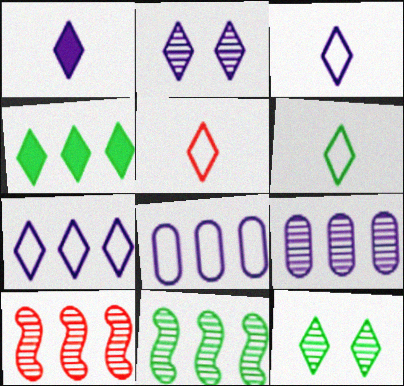[[1, 2, 7], 
[2, 4, 5], 
[3, 5, 6], 
[4, 6, 12], 
[4, 8, 10]]